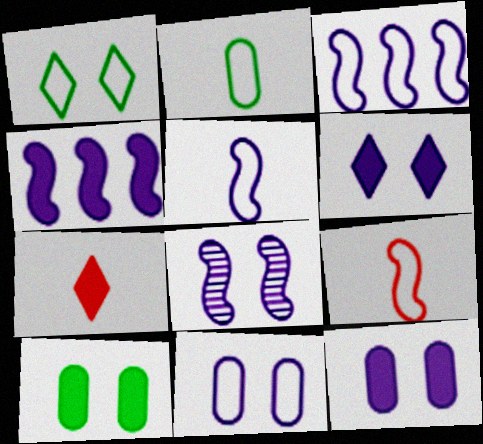[[4, 5, 8], 
[4, 7, 10], 
[6, 8, 11]]